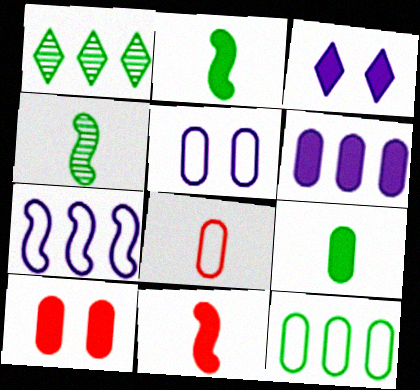[[1, 5, 11], 
[5, 8, 12], 
[6, 9, 10]]